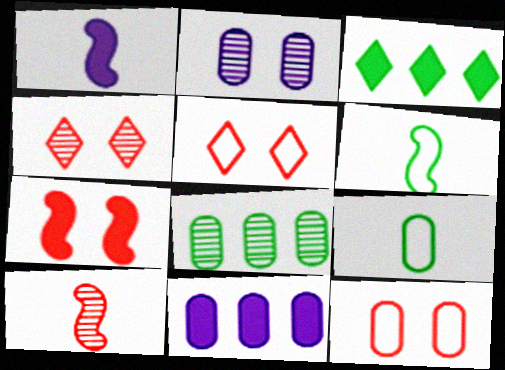[[1, 5, 8], 
[1, 6, 10], 
[4, 6, 11], 
[4, 7, 12]]